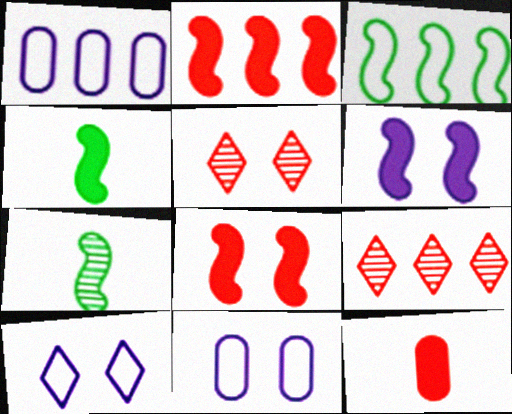[[1, 4, 5], 
[2, 4, 6], 
[4, 9, 11]]